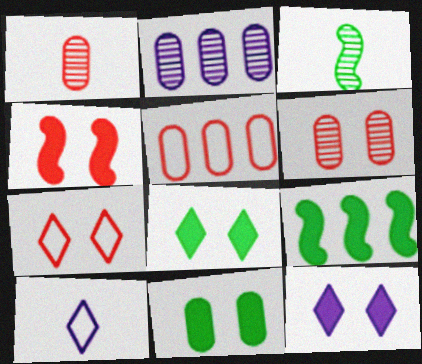[[3, 5, 12], 
[4, 6, 7], 
[4, 11, 12], 
[6, 9, 10]]